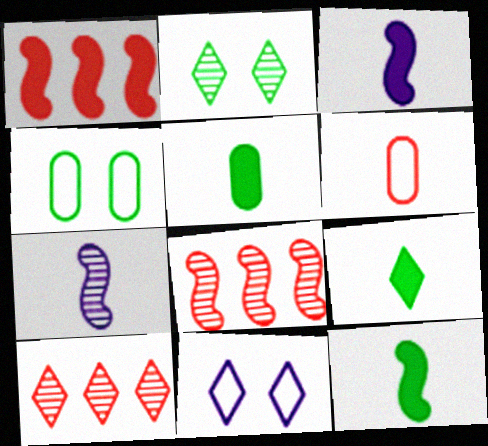[[3, 4, 10], 
[5, 8, 11], 
[5, 9, 12], 
[6, 7, 9], 
[9, 10, 11]]